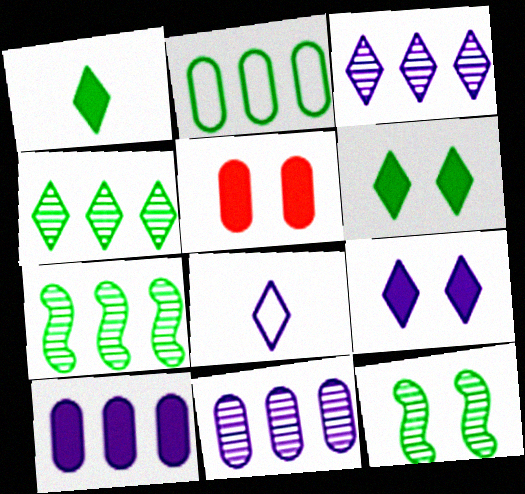[[1, 2, 12], 
[3, 8, 9], 
[5, 7, 8]]